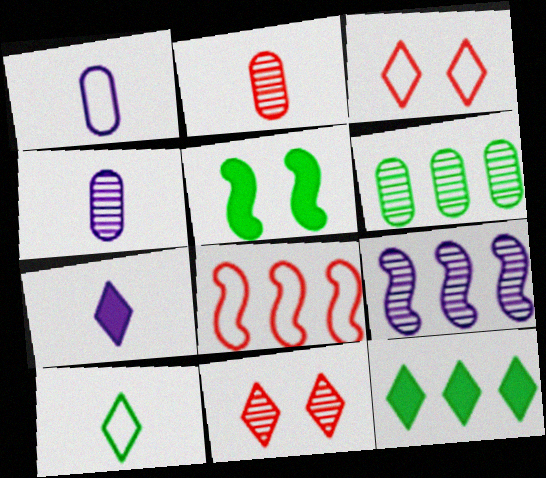[[5, 6, 10]]